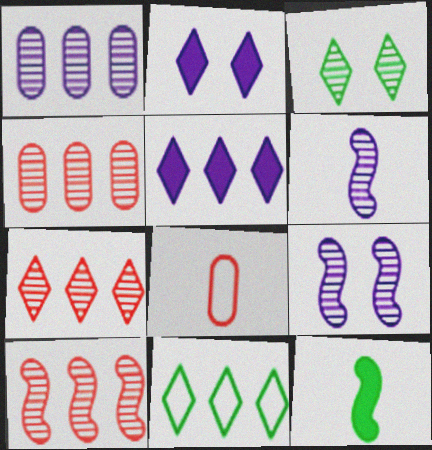[[3, 4, 6], 
[4, 7, 10], 
[5, 7, 11]]